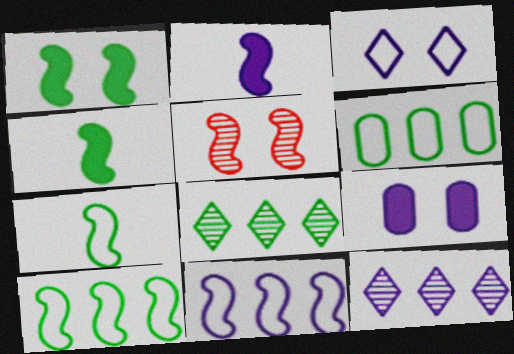[[2, 5, 10], 
[4, 5, 11]]